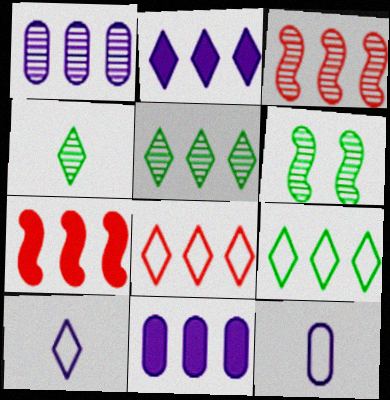[[1, 3, 5], 
[1, 7, 9], 
[2, 5, 8], 
[3, 9, 11]]